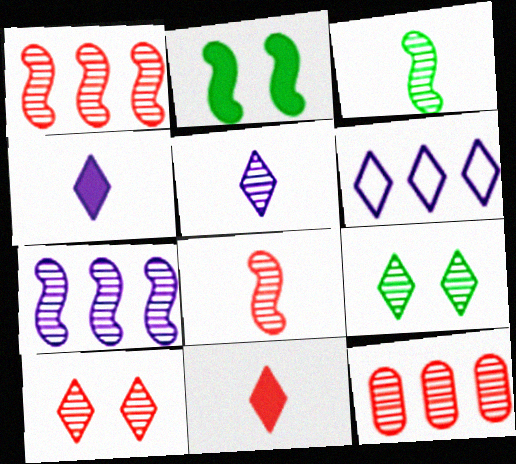[[6, 9, 11], 
[8, 10, 12]]